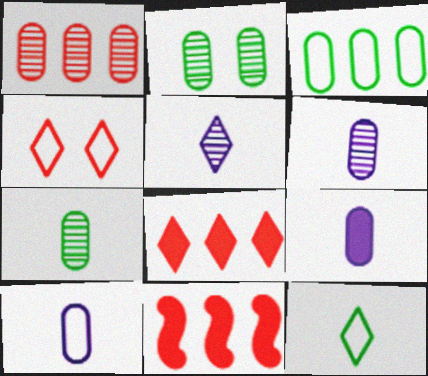[[1, 2, 6], 
[6, 9, 10]]